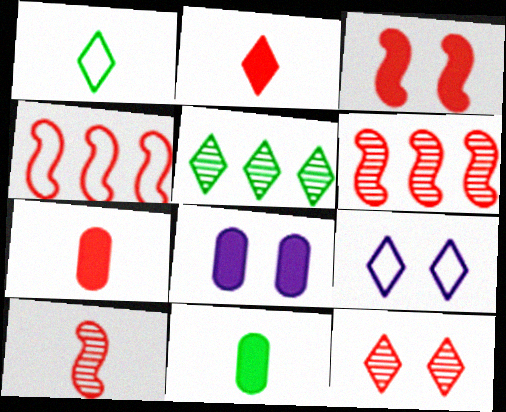[[1, 6, 8], 
[2, 5, 9], 
[3, 4, 10], 
[4, 7, 12], 
[6, 9, 11]]